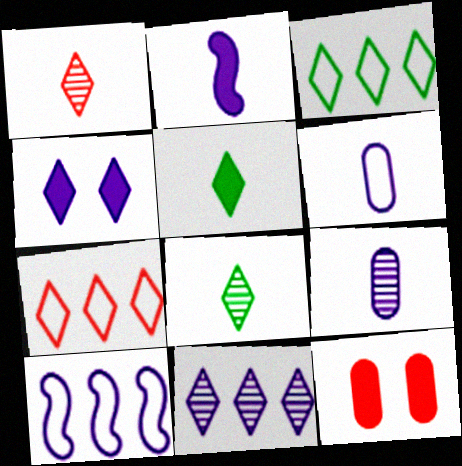[[1, 3, 4], 
[4, 7, 8], 
[4, 9, 10], 
[8, 10, 12]]